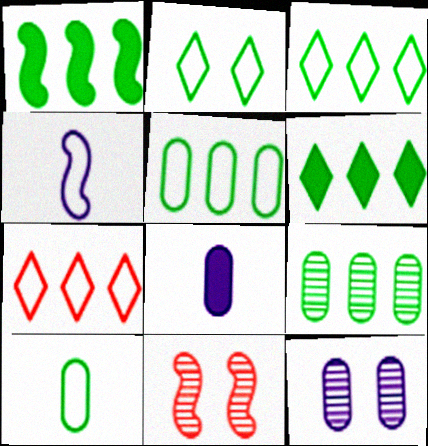[[1, 3, 9], 
[1, 4, 11], 
[3, 8, 11]]